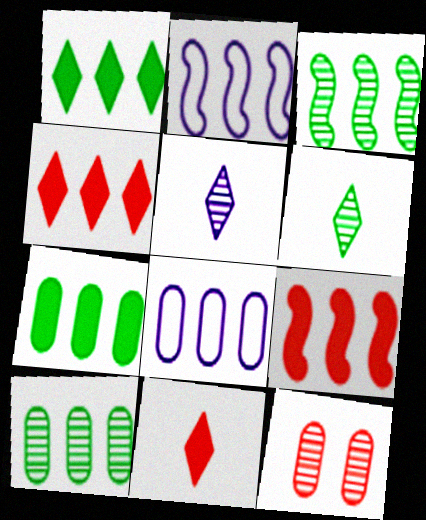[[2, 3, 9], 
[2, 4, 10], 
[3, 4, 8], 
[3, 5, 12]]